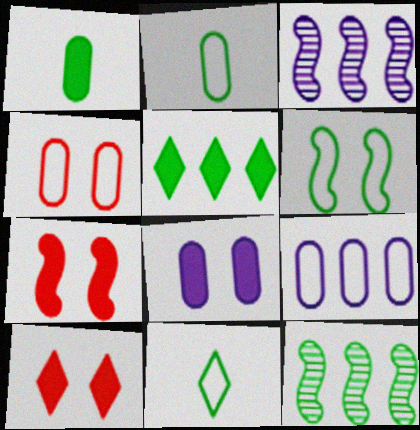[[2, 3, 10], 
[2, 4, 9]]